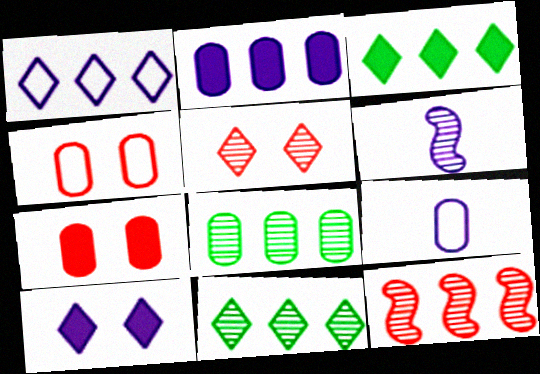[[3, 4, 6], 
[5, 6, 8], 
[7, 8, 9]]